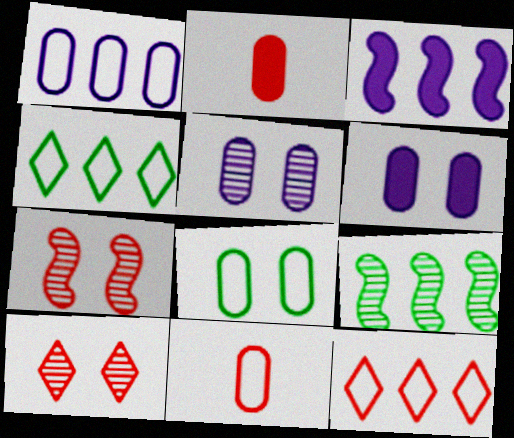[[1, 8, 11], 
[2, 7, 12]]